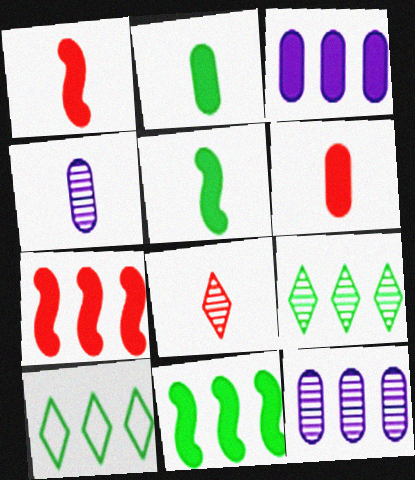[[7, 10, 12]]